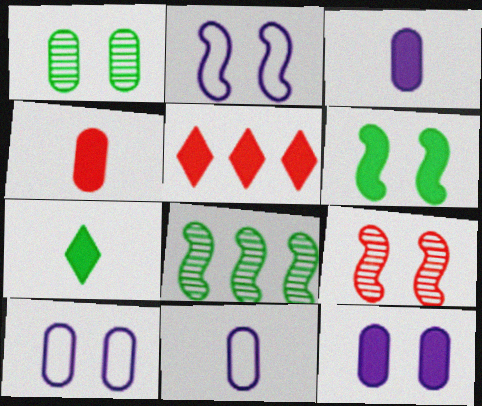[[2, 6, 9], 
[3, 5, 6]]